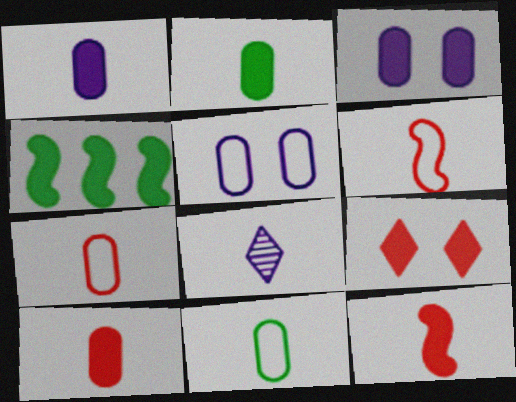[[1, 2, 10], 
[1, 4, 9], 
[2, 6, 8], 
[8, 11, 12]]